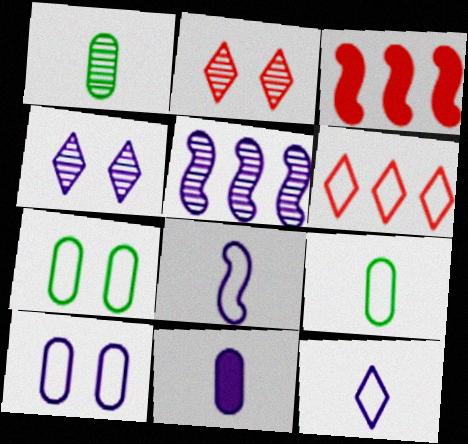[[1, 2, 5], 
[3, 4, 9], 
[6, 7, 8]]